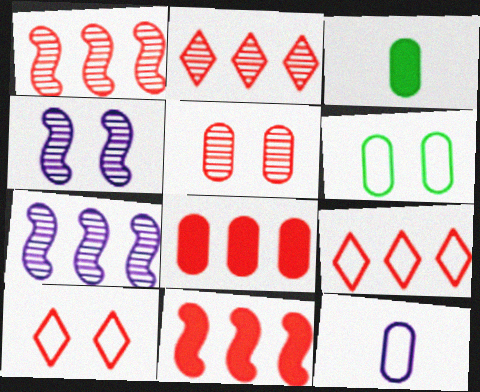[[1, 8, 9], 
[3, 4, 9], 
[3, 7, 10]]